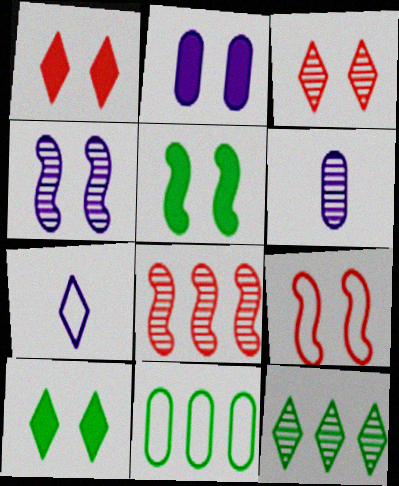[[1, 2, 5], 
[1, 7, 12], 
[4, 5, 9], 
[7, 9, 11]]